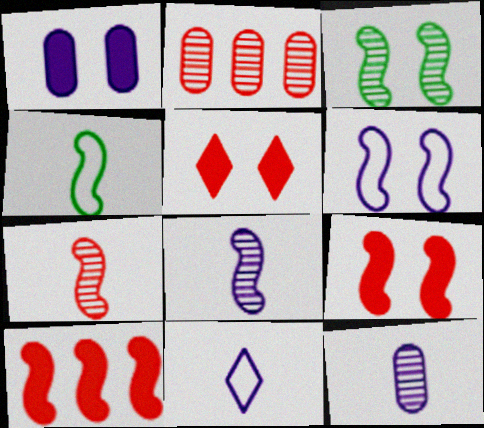[[3, 6, 9]]